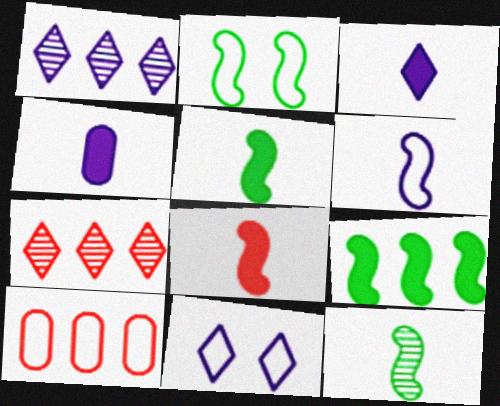[[1, 3, 11], 
[1, 9, 10], 
[2, 4, 7], 
[2, 9, 12], 
[6, 8, 12]]